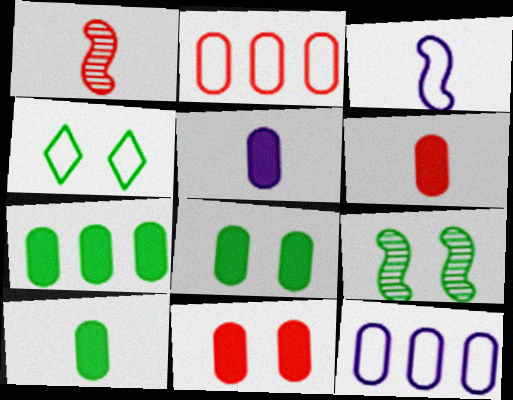[[2, 3, 4], 
[4, 8, 9], 
[5, 6, 10], 
[5, 7, 11], 
[7, 8, 10]]